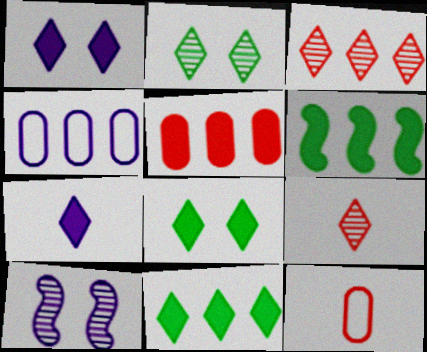[[3, 4, 6], 
[4, 7, 10], 
[10, 11, 12]]